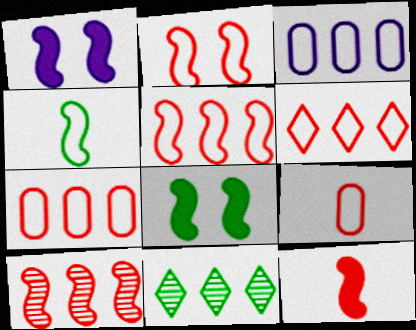[[1, 4, 10], 
[1, 9, 11], 
[2, 6, 9], 
[2, 10, 12], 
[5, 6, 7]]